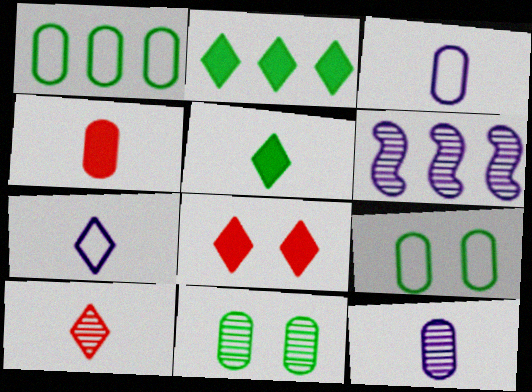[[5, 7, 10], 
[6, 10, 11]]